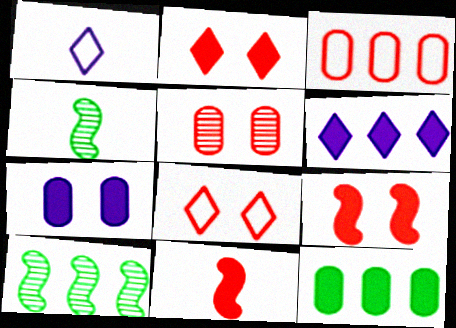[[3, 6, 10], 
[5, 8, 9]]